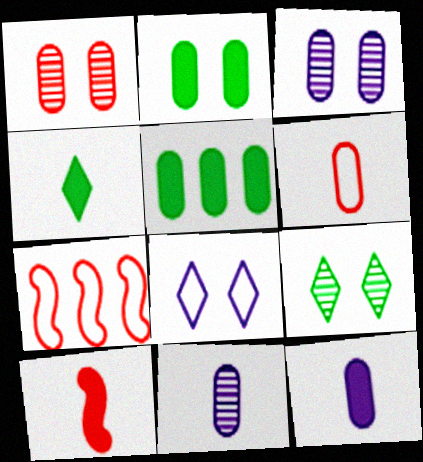[[3, 4, 7], 
[3, 5, 6], 
[4, 10, 12], 
[7, 9, 12]]